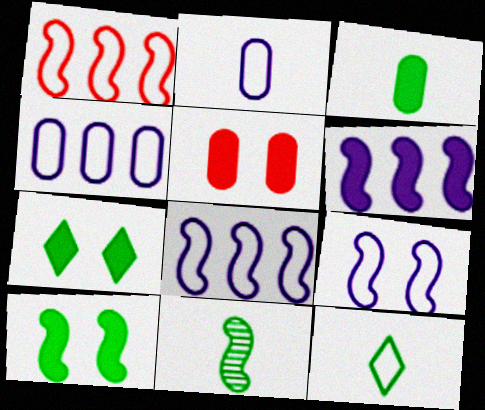[[3, 11, 12]]